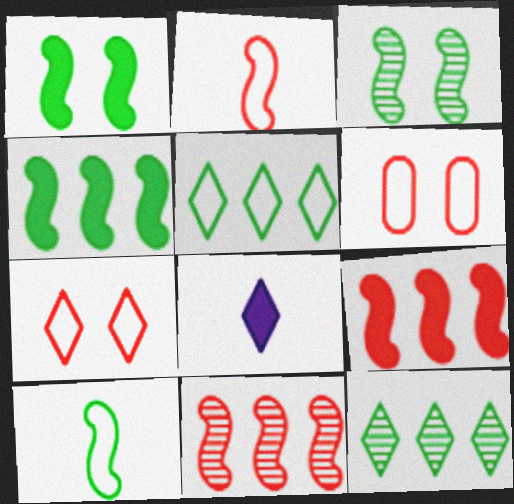[[3, 4, 10], 
[7, 8, 12]]